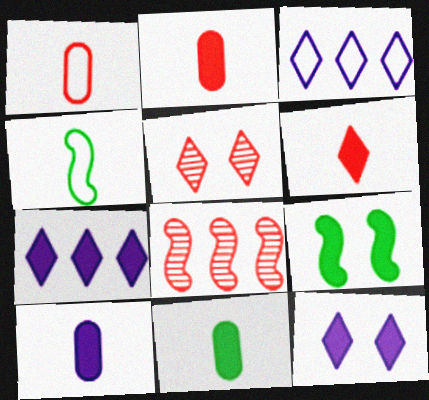[[2, 7, 9], 
[2, 10, 11]]